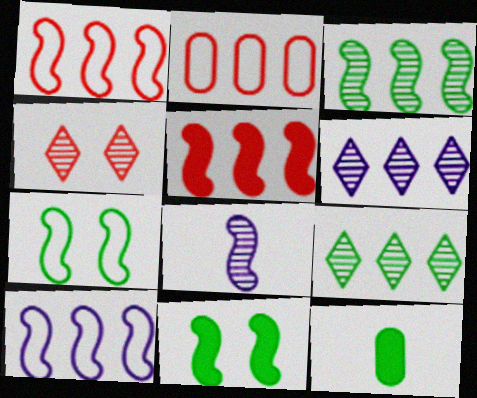[[1, 8, 11], 
[3, 5, 10], 
[4, 10, 12], 
[5, 7, 8], 
[7, 9, 12]]